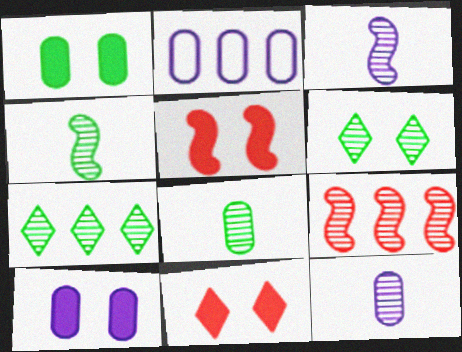[[2, 4, 11], 
[2, 10, 12], 
[6, 9, 12]]